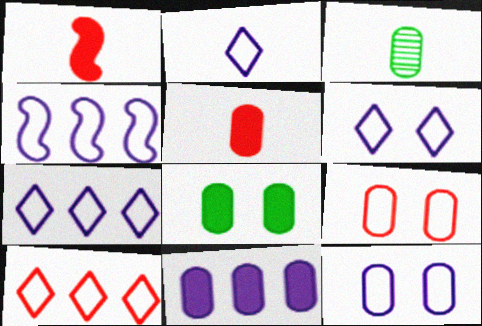[[1, 2, 3], 
[2, 4, 12], 
[2, 6, 7], 
[3, 9, 11], 
[5, 8, 11]]